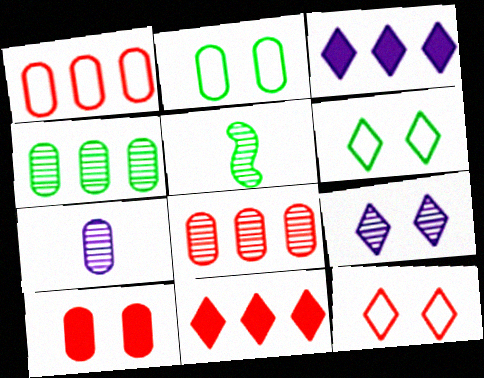[[5, 8, 9]]